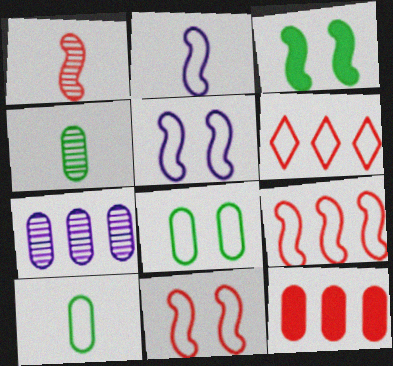[[2, 6, 8], 
[5, 6, 10]]